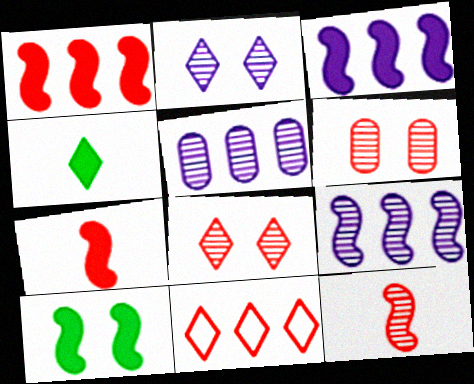[[2, 4, 11], 
[3, 7, 10], 
[6, 7, 11]]